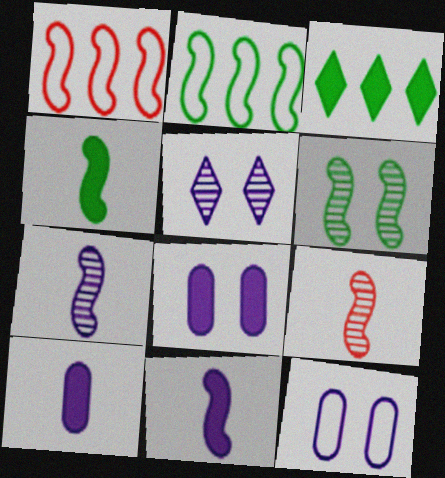[[1, 6, 11], 
[2, 4, 6], 
[3, 9, 12]]